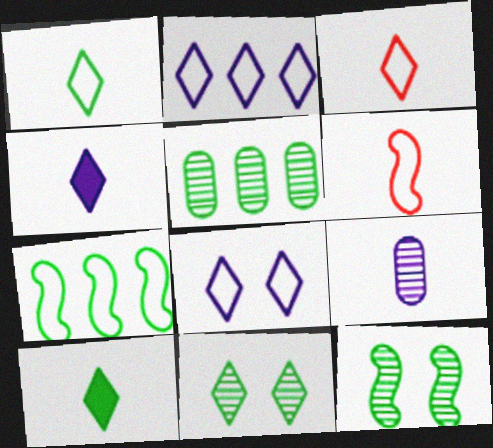[[6, 9, 10]]